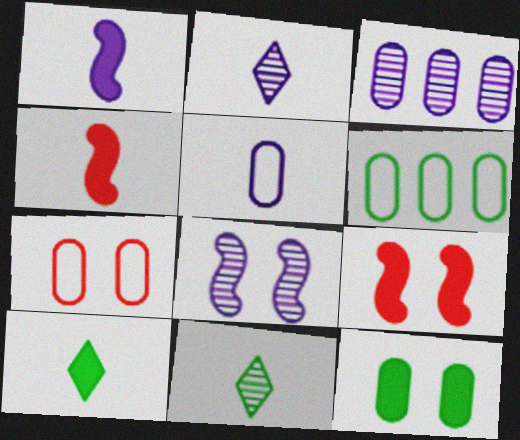[[1, 2, 5], 
[2, 3, 8], 
[2, 6, 9], 
[4, 5, 11], 
[5, 6, 7]]